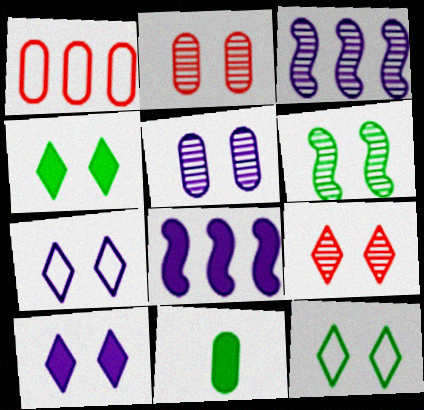[[1, 5, 11], 
[4, 7, 9], 
[5, 6, 9], 
[9, 10, 12]]